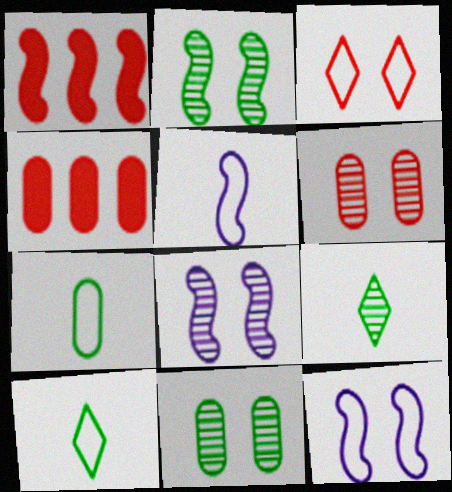[[1, 2, 5], 
[4, 8, 10], 
[4, 9, 12]]